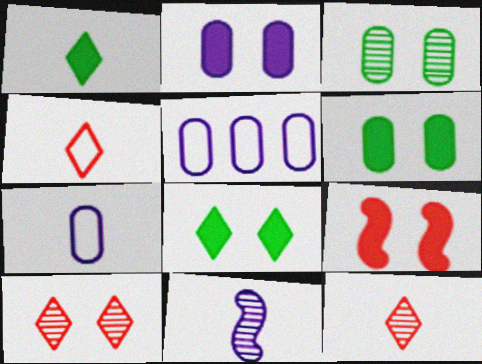[[2, 8, 9]]